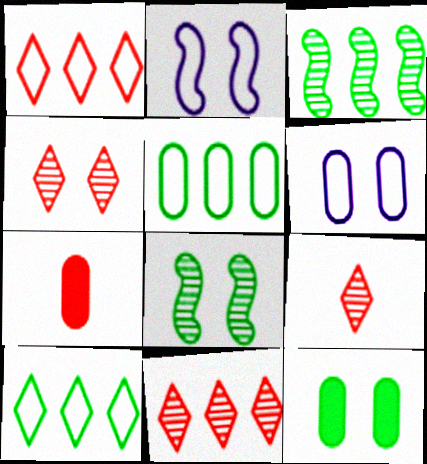[[2, 4, 12], 
[4, 9, 11]]